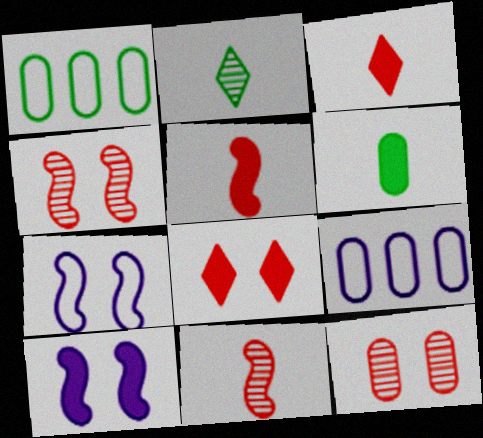[[6, 9, 12]]